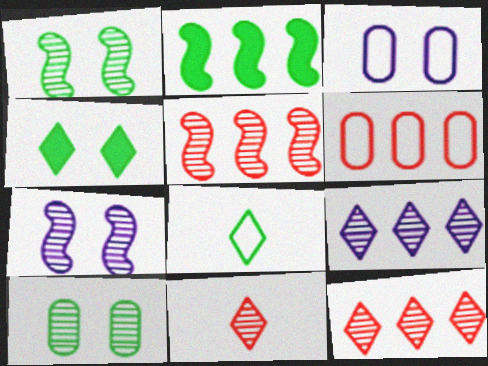[[2, 3, 11], 
[2, 6, 9], 
[2, 8, 10]]